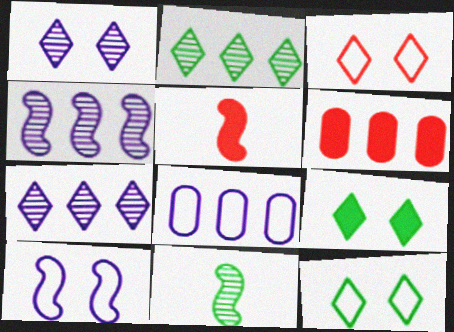[[1, 3, 9]]